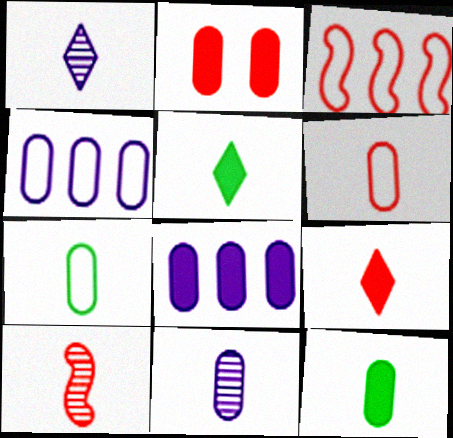[[2, 8, 12], 
[6, 9, 10], 
[6, 11, 12]]